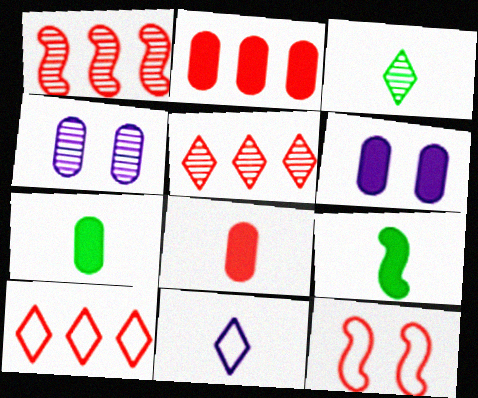[[1, 2, 10], 
[1, 3, 4], 
[2, 6, 7], 
[4, 9, 10], 
[5, 8, 12]]